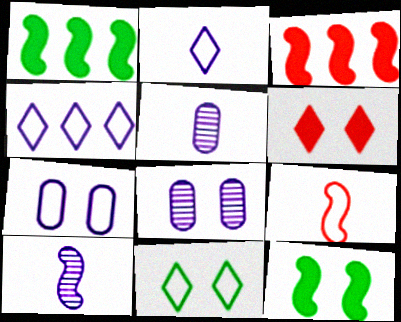[[3, 5, 11]]